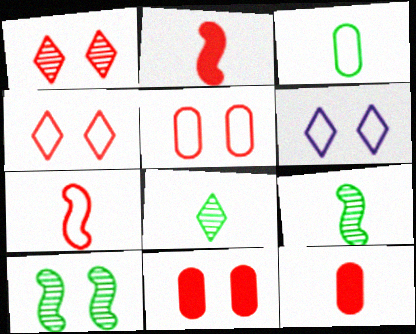[[6, 10, 11]]